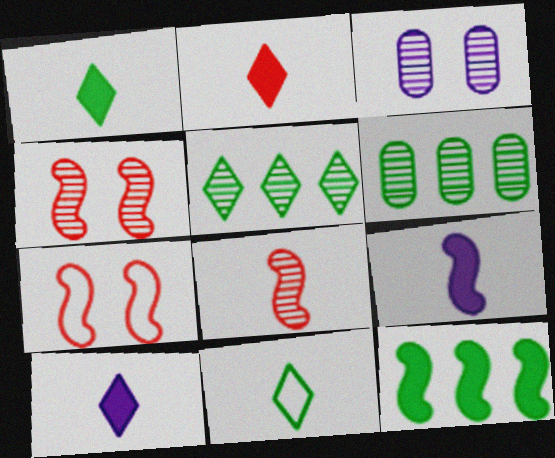[[1, 2, 10], 
[3, 5, 8], 
[6, 7, 10]]